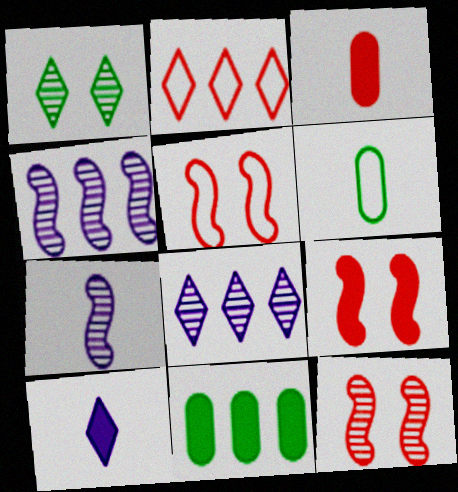[[1, 2, 10], 
[2, 3, 12], 
[2, 4, 11], 
[5, 9, 12], 
[6, 8, 9], 
[9, 10, 11]]